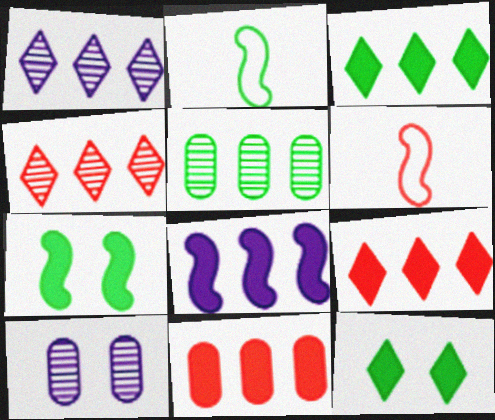[[2, 5, 12], 
[2, 9, 10], 
[3, 6, 10], 
[3, 8, 11]]